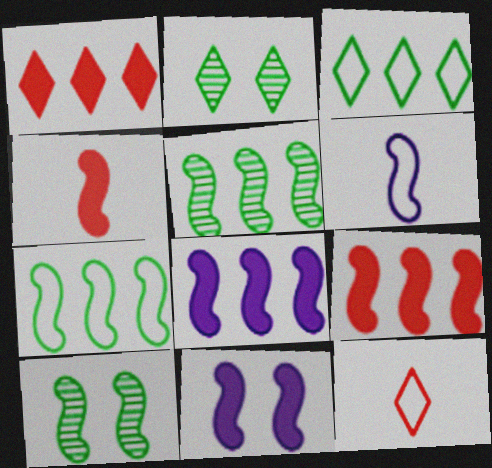[[6, 9, 10]]